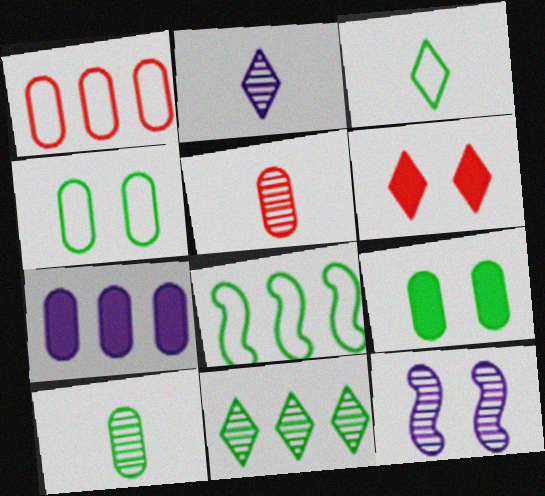[[3, 4, 8], 
[4, 5, 7], 
[4, 6, 12], 
[5, 11, 12]]